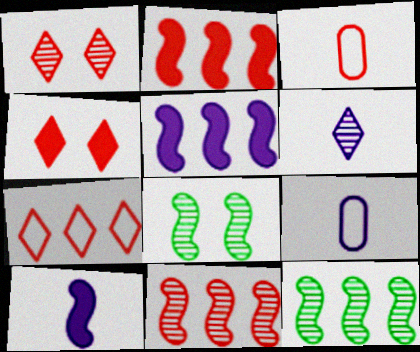[[1, 2, 3], 
[3, 4, 11], 
[4, 9, 12], 
[6, 9, 10]]